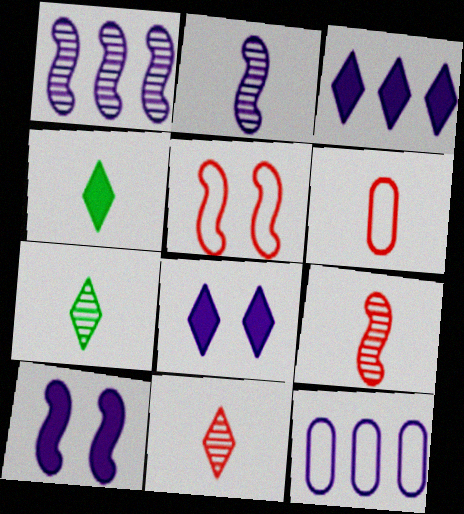[[1, 3, 12], 
[2, 4, 6], 
[2, 8, 12]]